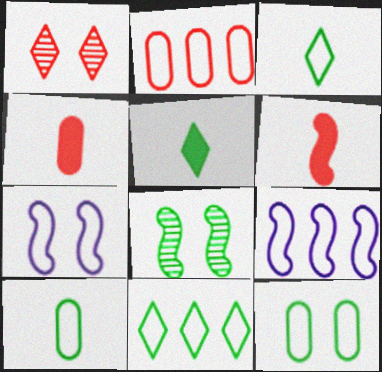[[1, 2, 6], 
[2, 3, 7], 
[2, 9, 11], 
[6, 8, 9]]